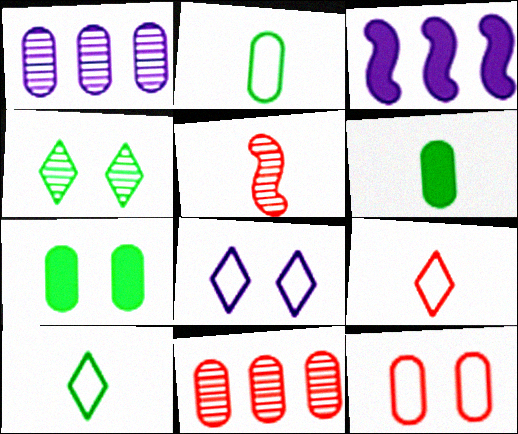[[1, 4, 5], 
[1, 6, 12]]